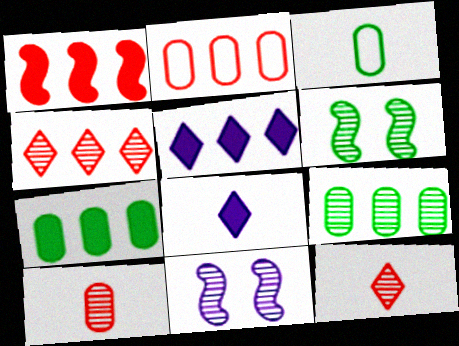[[1, 2, 4], 
[1, 5, 7], 
[2, 6, 8], 
[9, 11, 12]]